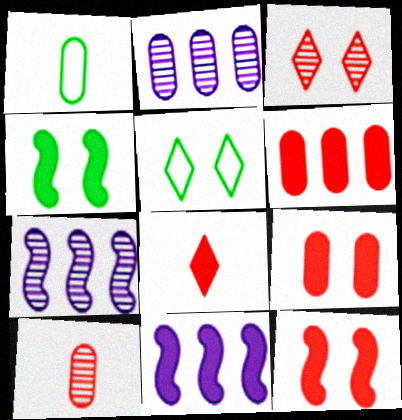[[1, 2, 9], 
[1, 3, 11], 
[5, 10, 11], 
[6, 8, 12]]